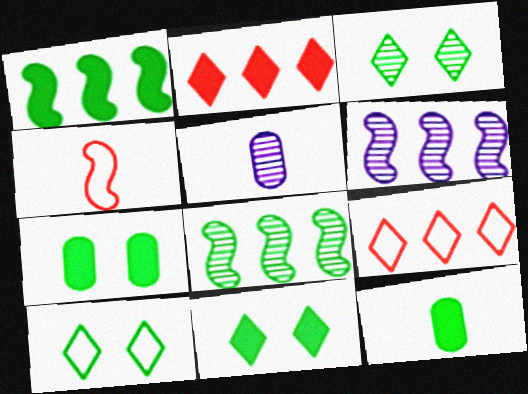[[1, 11, 12], 
[3, 10, 11], 
[8, 10, 12]]